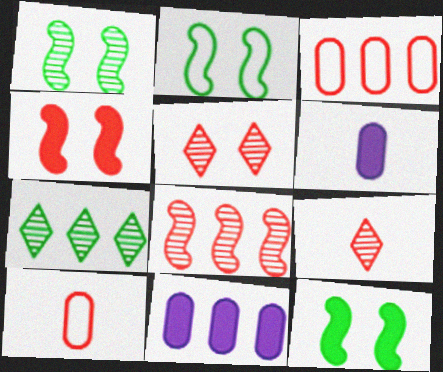[[1, 2, 12], 
[2, 9, 11], 
[3, 4, 9]]